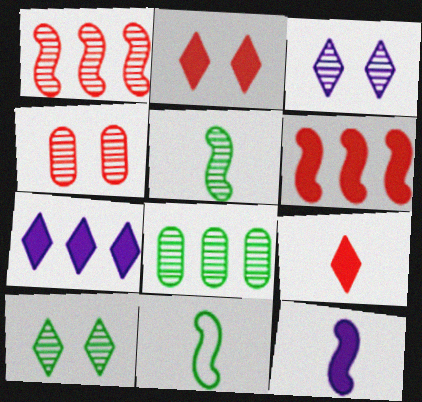[[4, 7, 11], 
[5, 8, 10]]